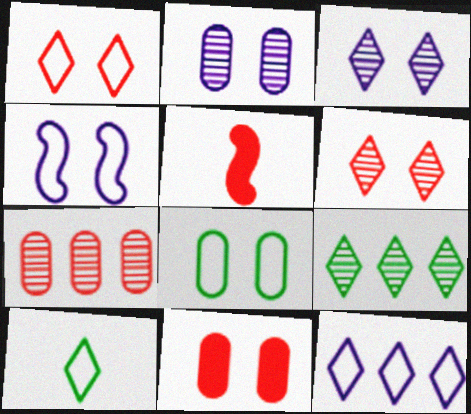[[1, 4, 8], 
[1, 5, 7], 
[1, 10, 12], 
[2, 8, 11]]